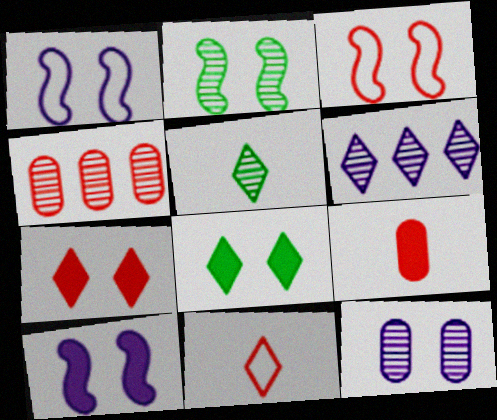[[2, 3, 10], 
[3, 8, 12], 
[6, 8, 11]]